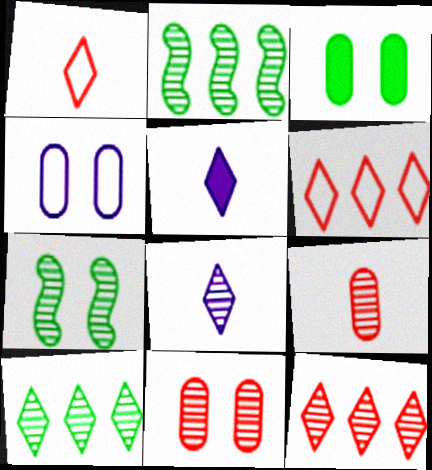[[2, 8, 11], 
[3, 4, 11]]